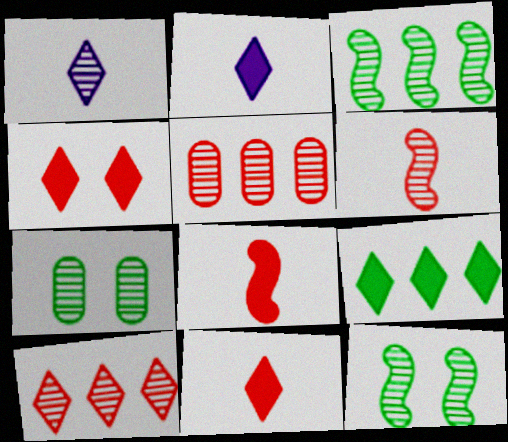[[1, 5, 12], 
[2, 4, 9]]